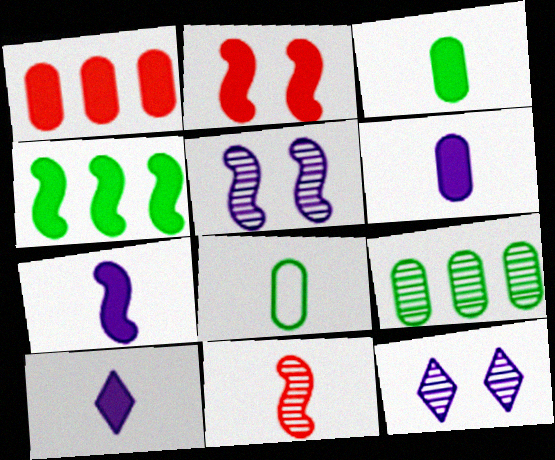[[2, 4, 7], 
[6, 7, 10], 
[8, 10, 11], 
[9, 11, 12]]